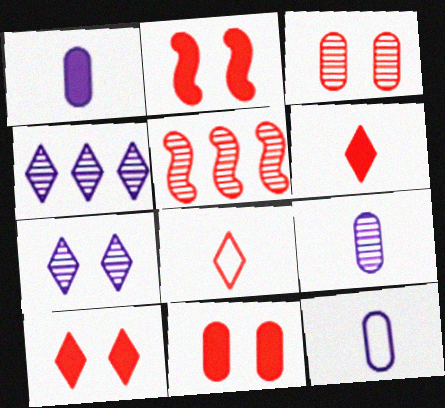[[1, 9, 12], 
[2, 10, 11], 
[5, 8, 11]]